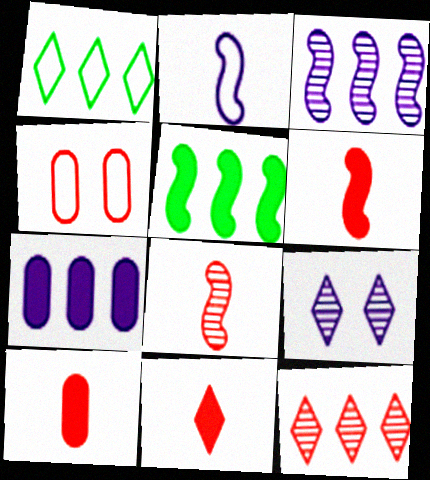[[1, 2, 4], 
[1, 9, 11], 
[2, 7, 9], 
[4, 6, 12], 
[6, 10, 11]]